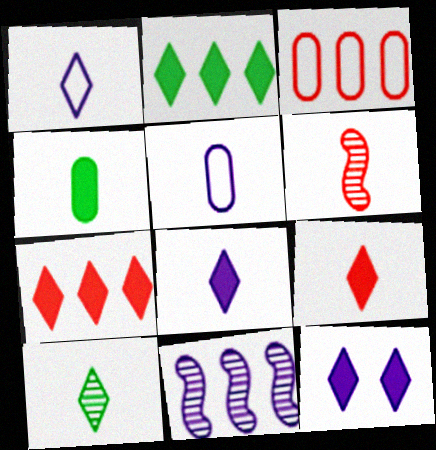[[1, 4, 6], 
[1, 9, 10], 
[2, 3, 11], 
[2, 9, 12], 
[5, 11, 12]]